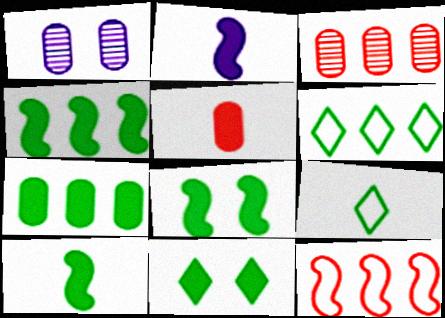[[4, 8, 10], 
[7, 10, 11]]